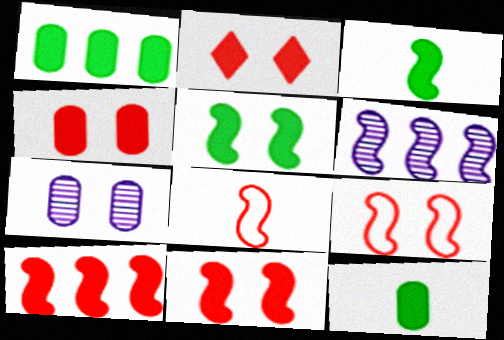[[2, 4, 11], 
[3, 6, 9], 
[5, 6, 8]]